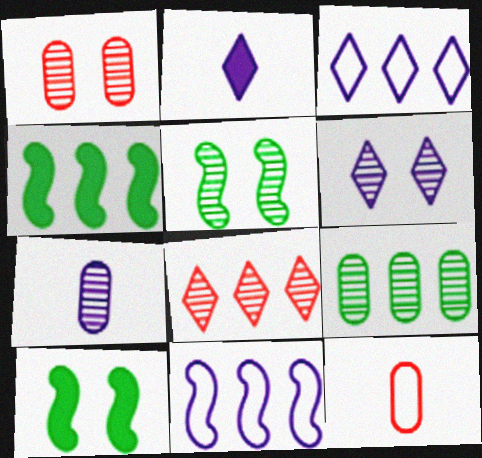[[1, 5, 6], 
[1, 7, 9], 
[2, 3, 6], 
[4, 6, 12], 
[5, 7, 8]]